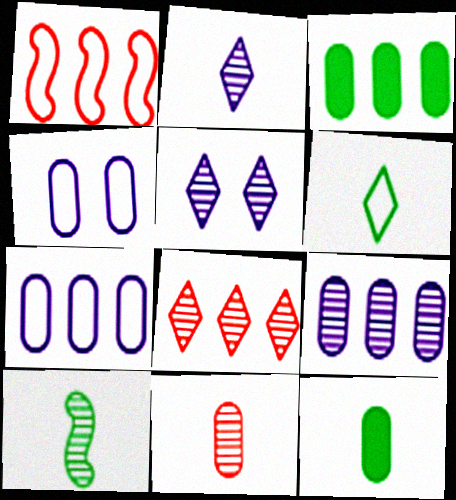[[1, 4, 6], 
[1, 5, 12], 
[2, 10, 11], 
[3, 4, 11], 
[6, 10, 12]]